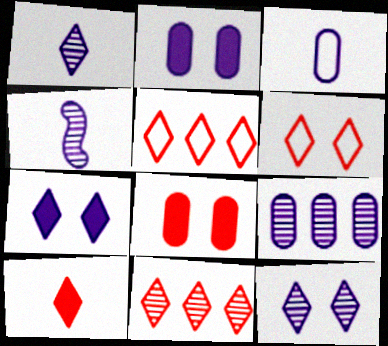[[2, 3, 9], 
[4, 9, 12], 
[6, 10, 11]]